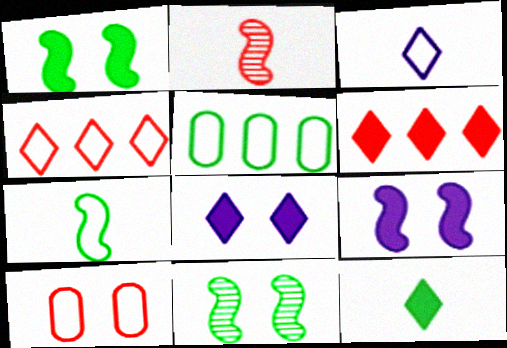[[2, 5, 8], 
[2, 6, 10], 
[5, 11, 12], 
[6, 8, 12], 
[8, 10, 11]]